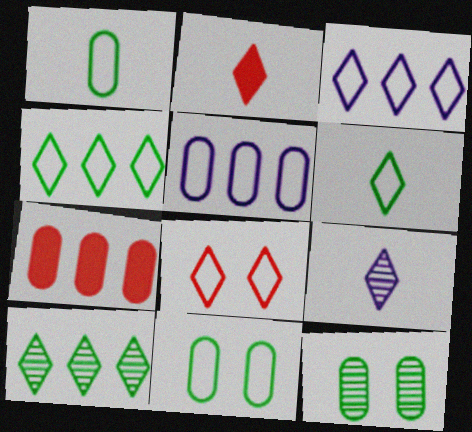[[2, 6, 9], 
[3, 6, 8]]